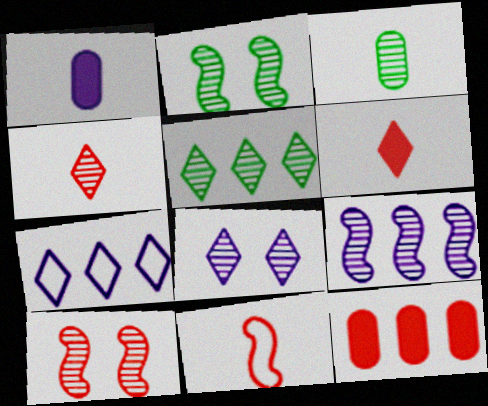[[2, 3, 5], 
[4, 5, 8]]